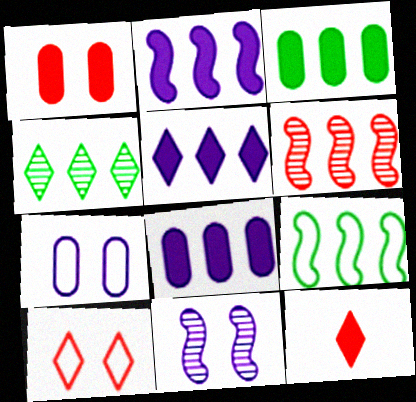[[2, 5, 8], 
[2, 6, 9], 
[3, 4, 9]]